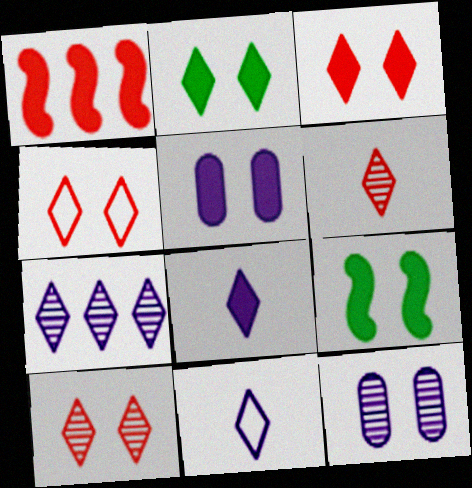[[3, 4, 10], 
[3, 5, 9], 
[4, 9, 12]]